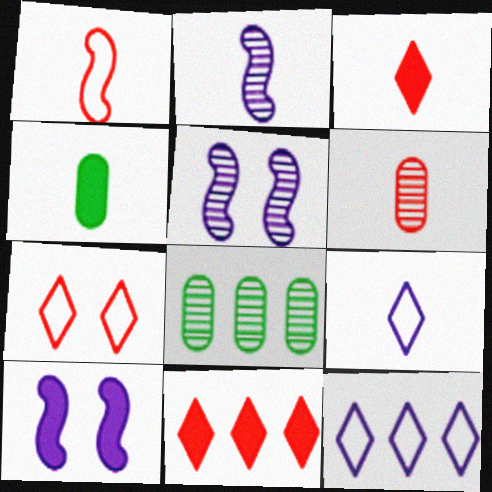[[1, 3, 6], 
[4, 10, 11]]